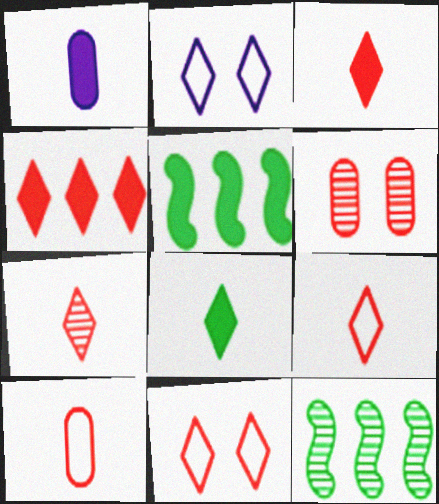[[1, 11, 12], 
[3, 7, 9], 
[4, 7, 11]]